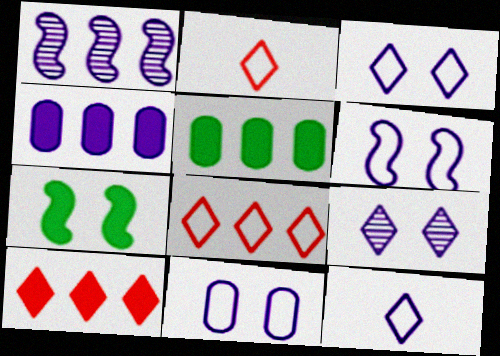[[1, 5, 8], 
[3, 6, 11]]